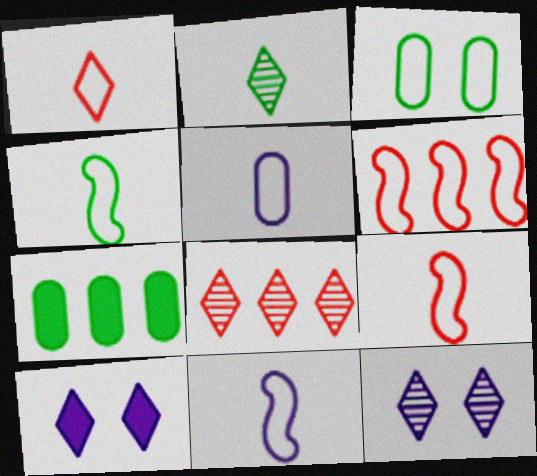[[1, 4, 5], 
[2, 8, 12], 
[4, 9, 11], 
[7, 9, 12]]